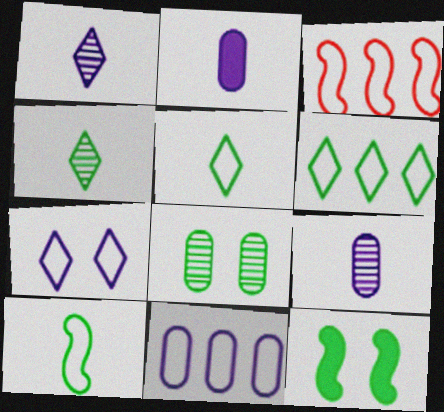[[3, 6, 11]]